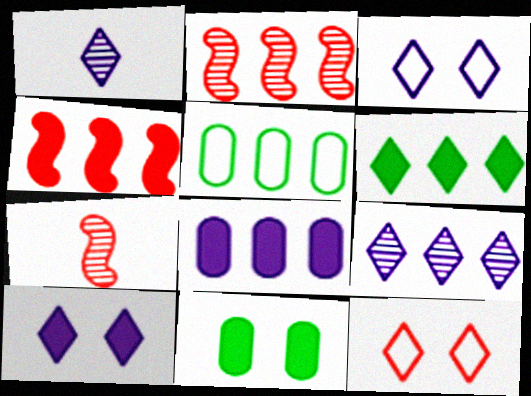[[1, 6, 12], 
[4, 5, 9], 
[4, 6, 8], 
[5, 7, 10]]